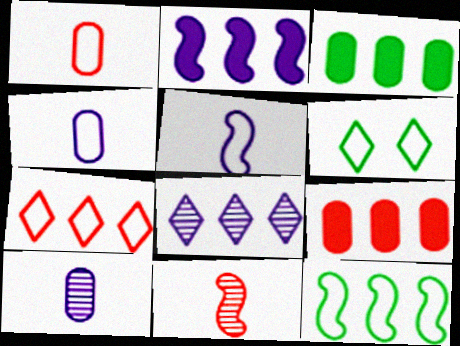[[8, 9, 12]]